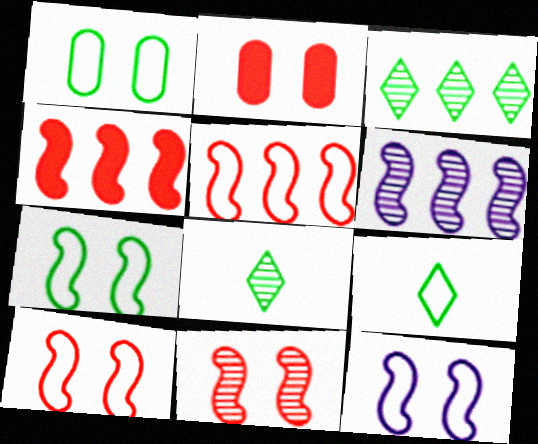[[2, 6, 9], 
[7, 10, 12]]